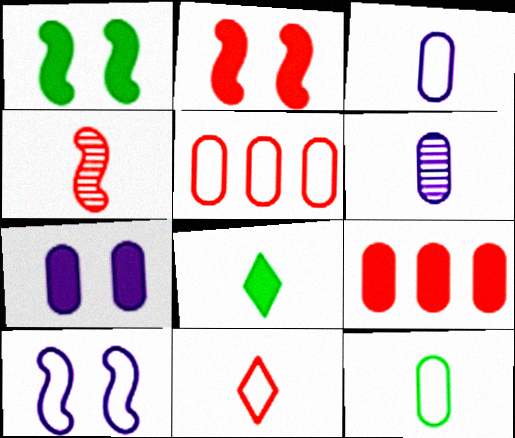[[3, 4, 8]]